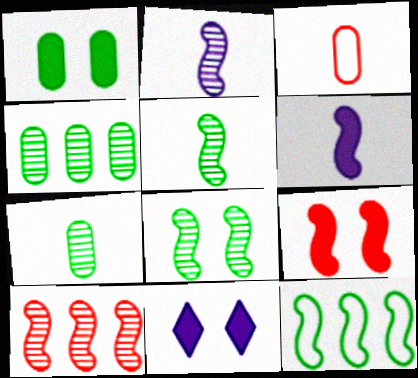[[1, 9, 11], 
[2, 8, 10], 
[2, 9, 12]]